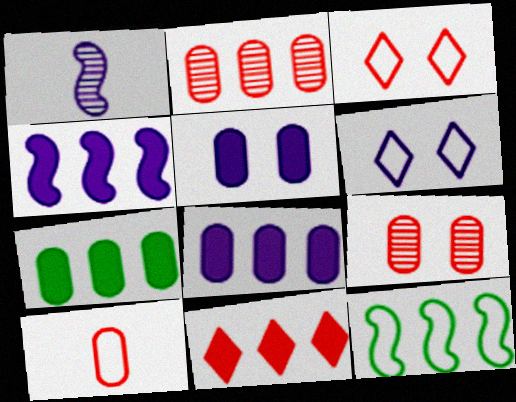[[1, 3, 7], 
[1, 6, 8], 
[4, 7, 11], 
[6, 10, 12]]